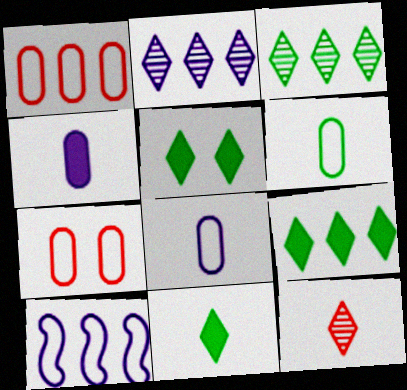[[5, 9, 11]]